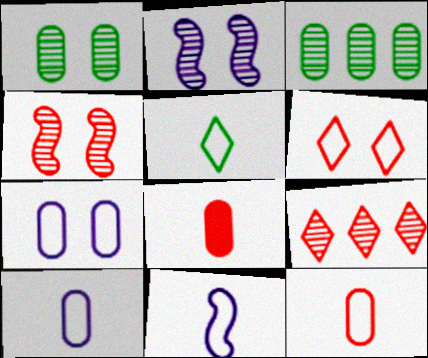[[3, 7, 8], 
[5, 11, 12]]